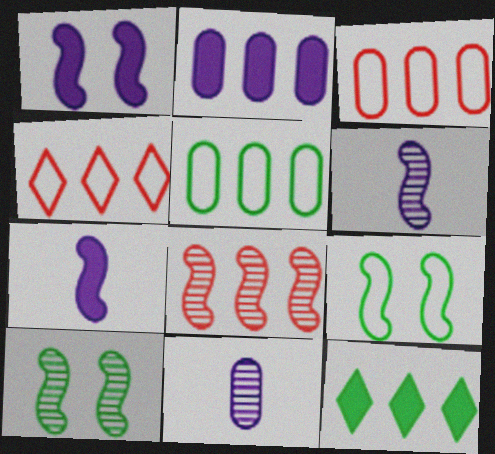[[6, 8, 10], 
[7, 8, 9]]